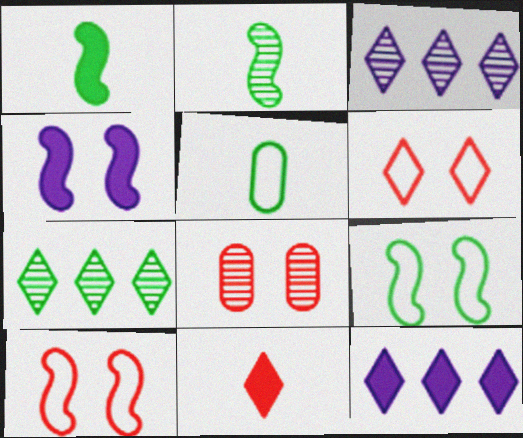[[2, 3, 8]]